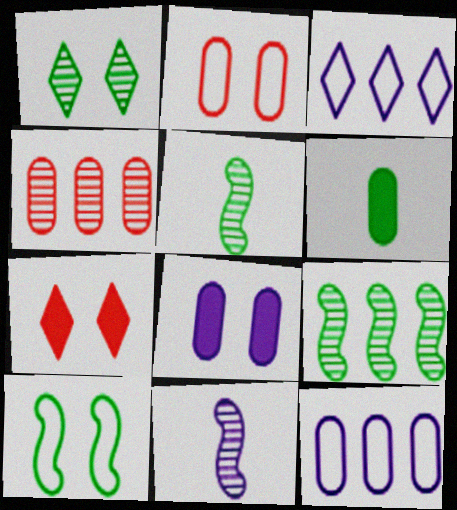[[1, 4, 11], 
[3, 8, 11], 
[5, 7, 12]]